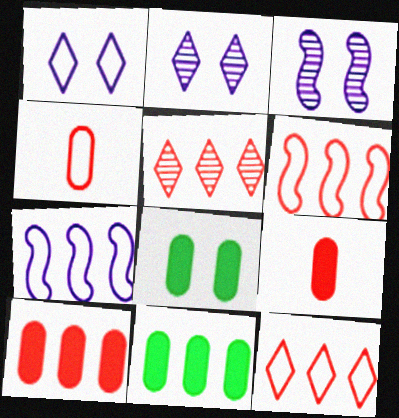[[5, 6, 10], 
[5, 7, 11]]